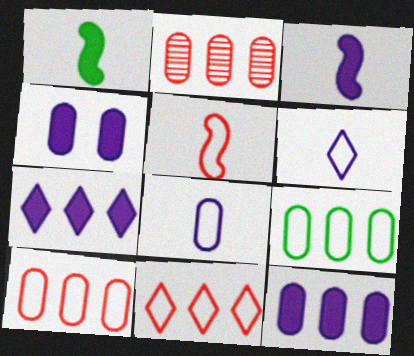[[2, 9, 12], 
[3, 4, 7]]